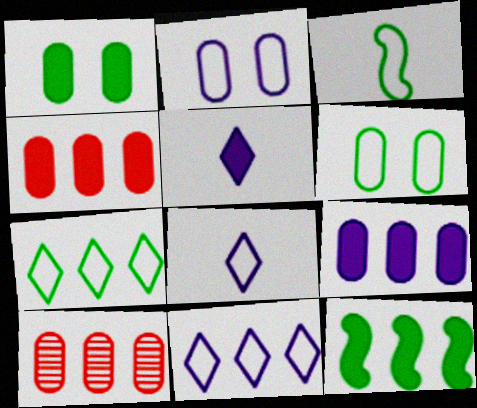[[3, 6, 7], 
[10, 11, 12]]